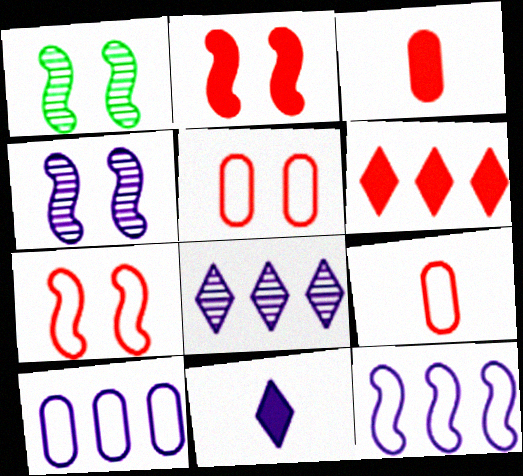[[2, 3, 6], 
[4, 10, 11]]